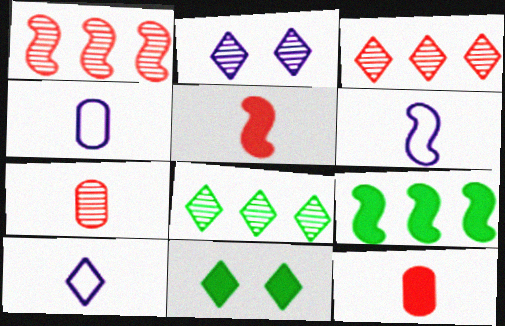[[1, 4, 11], 
[3, 10, 11], 
[4, 6, 10]]